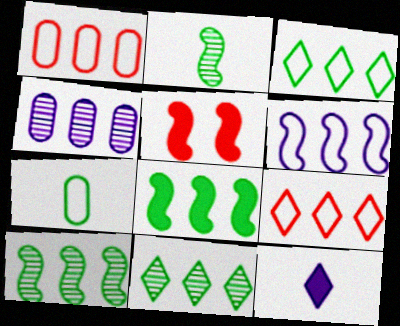[[1, 3, 6], 
[2, 5, 6], 
[4, 8, 9]]